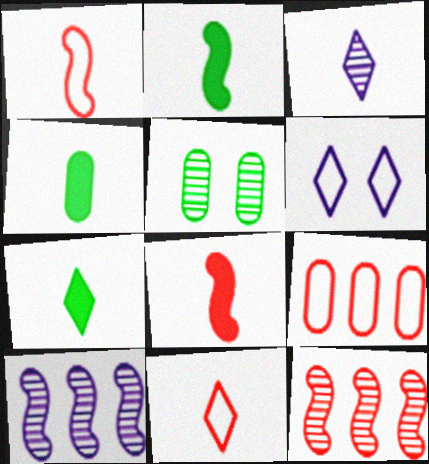[[1, 3, 4], 
[2, 4, 7], 
[3, 5, 12], 
[3, 7, 11], 
[4, 6, 12]]